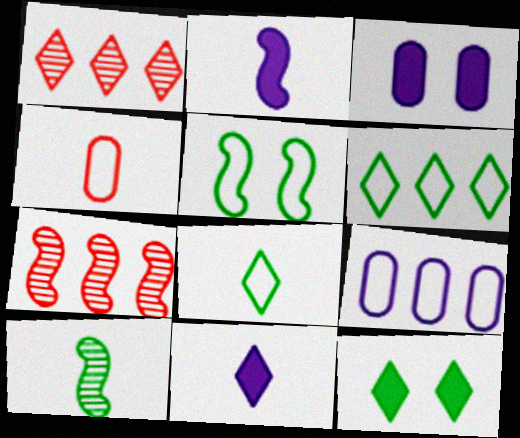[[2, 5, 7], 
[3, 7, 8], 
[4, 10, 11]]